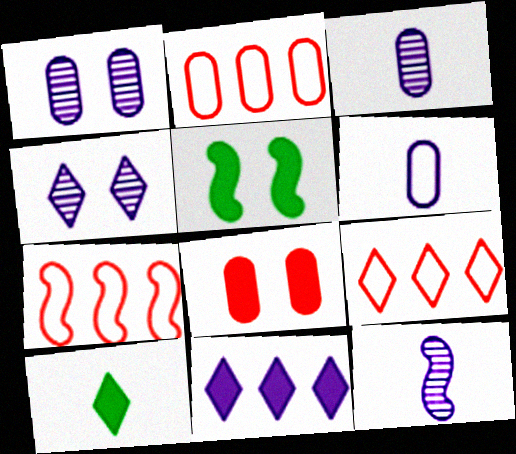[[1, 7, 10], 
[2, 7, 9], 
[3, 5, 9], 
[4, 9, 10], 
[5, 7, 12]]